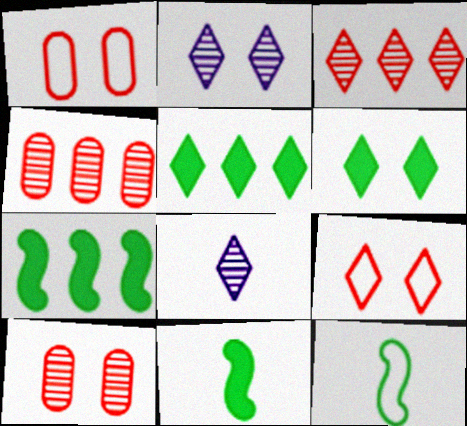[[1, 7, 8], 
[2, 6, 9], 
[5, 8, 9]]